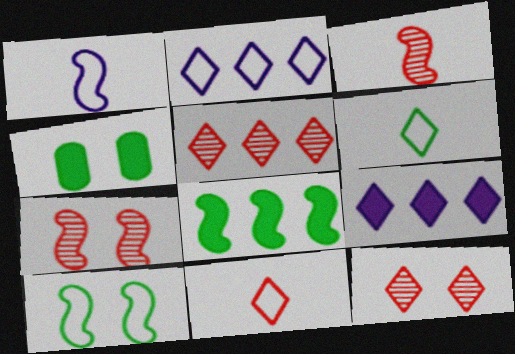[[1, 4, 5], 
[1, 7, 8], 
[2, 3, 4], 
[6, 9, 12]]